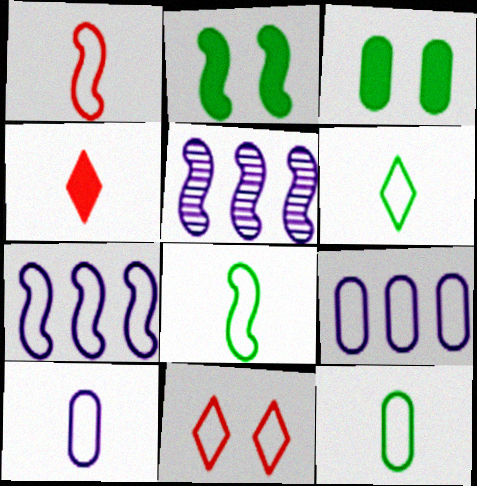[[1, 2, 5], 
[1, 6, 10], 
[6, 8, 12], 
[7, 11, 12], 
[8, 9, 11]]